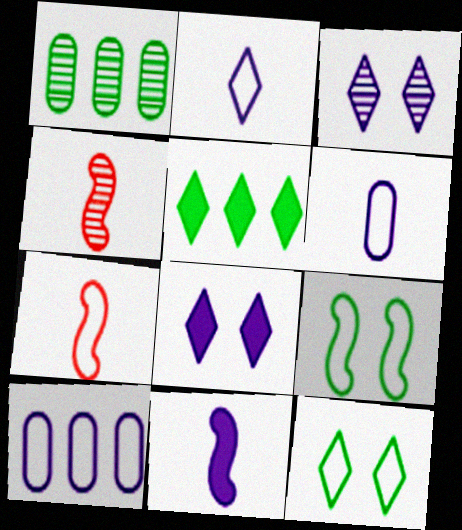[[1, 3, 4], 
[1, 7, 8], 
[3, 10, 11], 
[7, 10, 12]]